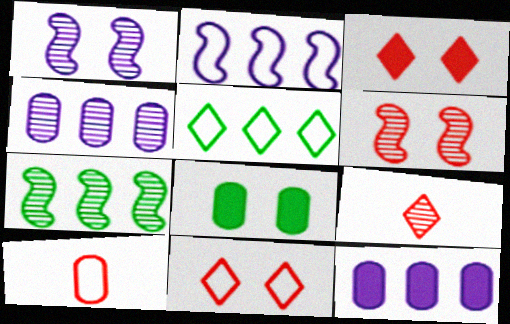[[1, 8, 11], 
[2, 8, 9], 
[4, 8, 10]]